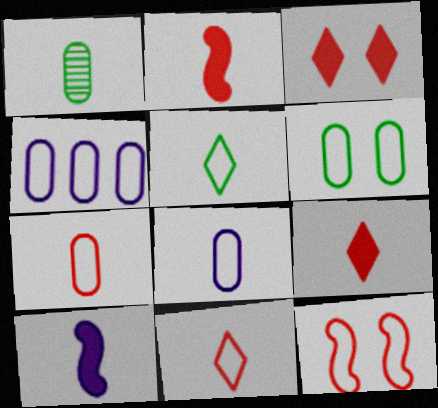[[1, 10, 11], 
[4, 5, 12], 
[4, 6, 7]]